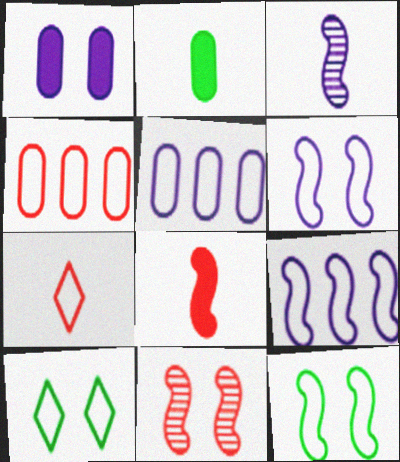[[1, 10, 11], 
[2, 3, 7], 
[5, 7, 12]]